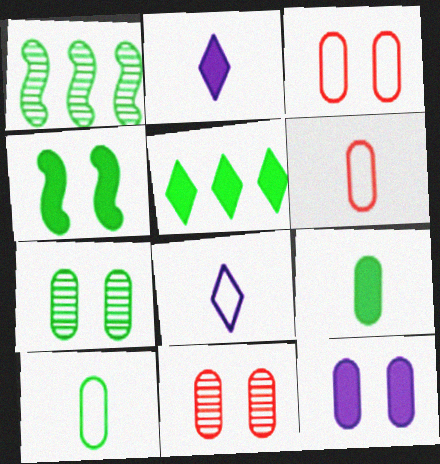[[1, 2, 3], 
[3, 7, 12], 
[4, 5, 9]]